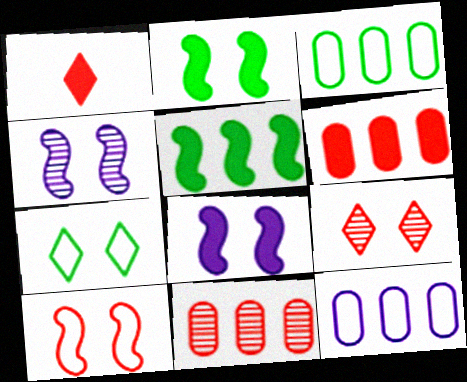[[1, 3, 4], 
[1, 10, 11], 
[2, 4, 10]]